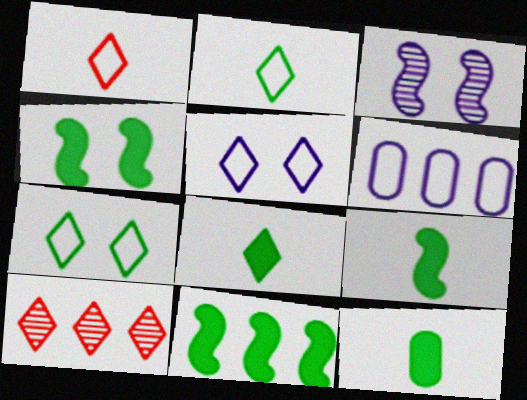[[4, 9, 11], 
[5, 8, 10], 
[6, 10, 11], 
[8, 9, 12]]